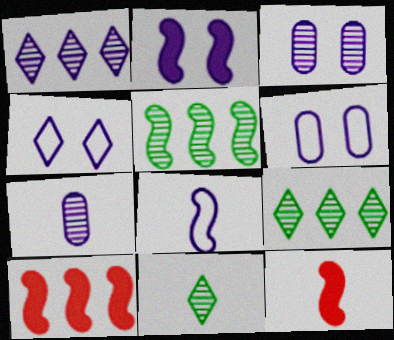[[2, 3, 4], 
[6, 9, 12], 
[6, 10, 11]]